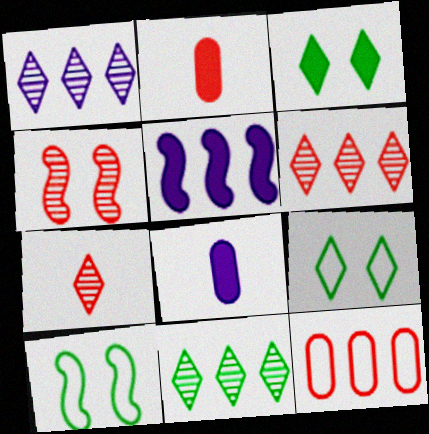[[1, 2, 10], 
[1, 6, 11], 
[2, 3, 5], 
[5, 11, 12], 
[6, 8, 10]]